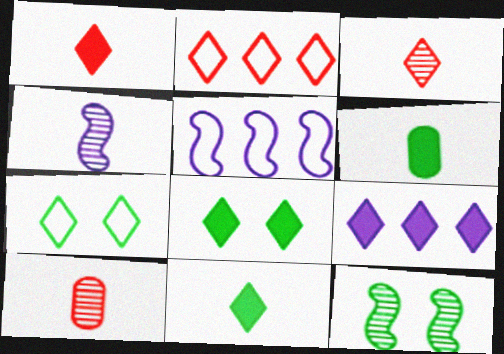[[1, 8, 9], 
[3, 7, 9], 
[5, 8, 10]]